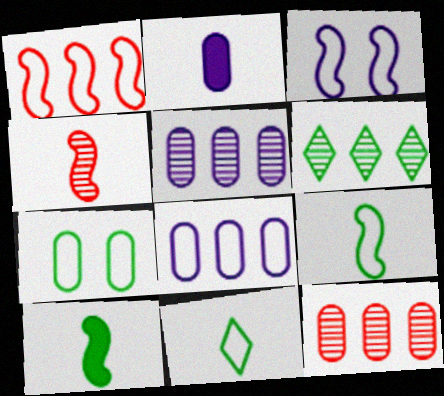[[1, 3, 9], 
[2, 4, 11], 
[2, 7, 12], 
[6, 7, 10]]